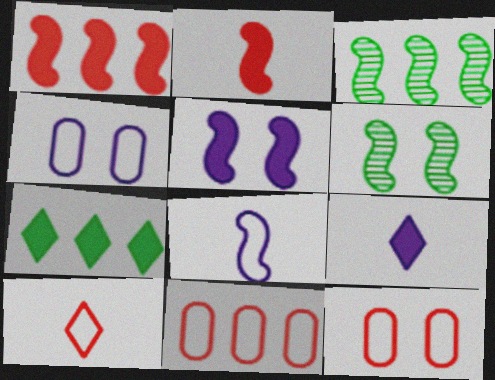[[1, 6, 8], 
[3, 9, 12], 
[6, 9, 11]]